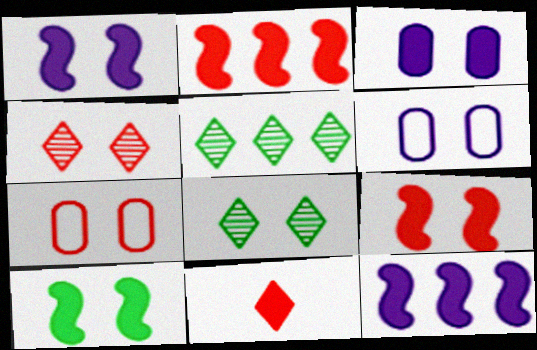[[1, 7, 8], 
[1, 9, 10], 
[4, 6, 10], 
[4, 7, 9], 
[6, 8, 9]]